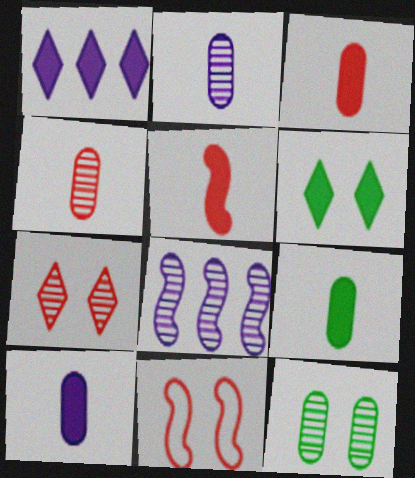[[3, 9, 10]]